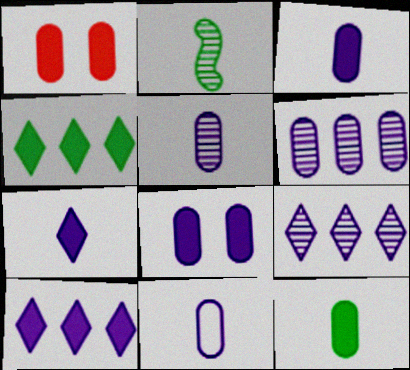[[3, 5, 11], 
[6, 8, 11]]